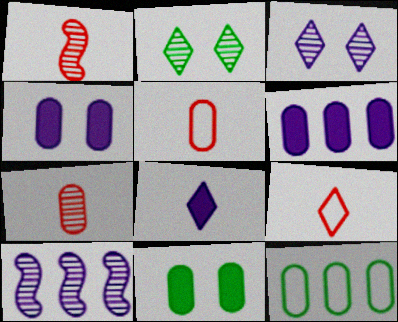[[2, 7, 10], 
[4, 7, 12], 
[9, 10, 11]]